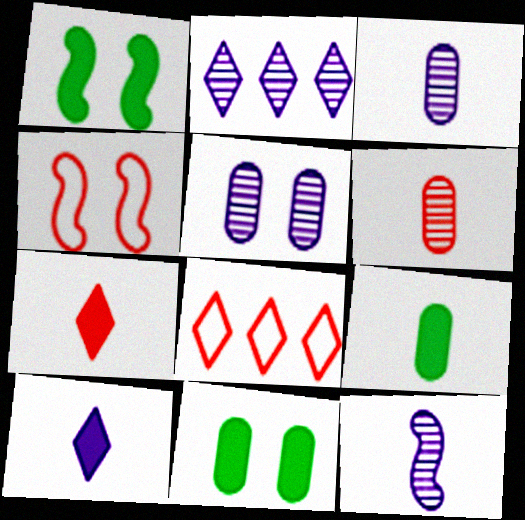[[1, 3, 8], 
[2, 4, 9], 
[2, 5, 12], 
[8, 11, 12]]